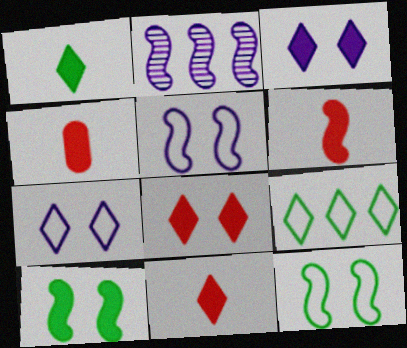[[2, 6, 12], 
[4, 6, 11]]